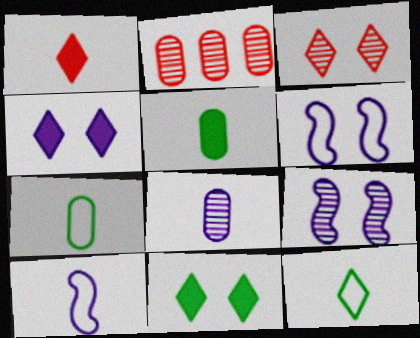[[2, 10, 11]]